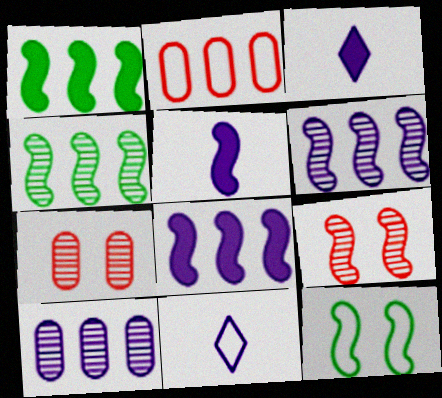[[1, 7, 11], 
[2, 11, 12]]